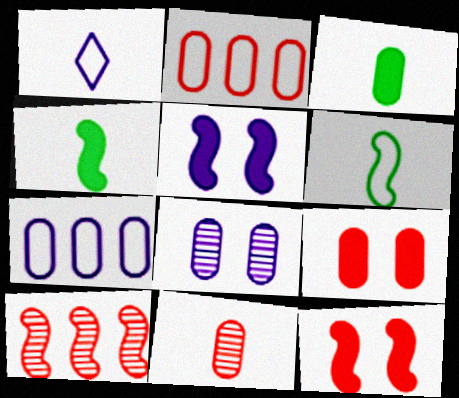[[1, 4, 11], 
[2, 3, 8], 
[2, 9, 11], 
[5, 6, 10]]